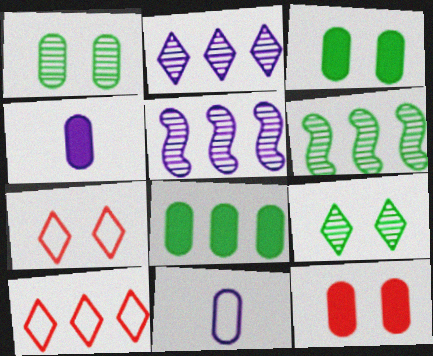[[4, 6, 7], 
[4, 8, 12], 
[5, 8, 10]]